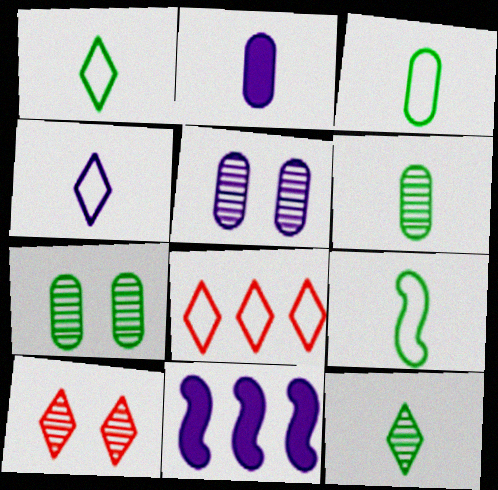[[1, 3, 9], 
[3, 10, 11], 
[4, 5, 11]]